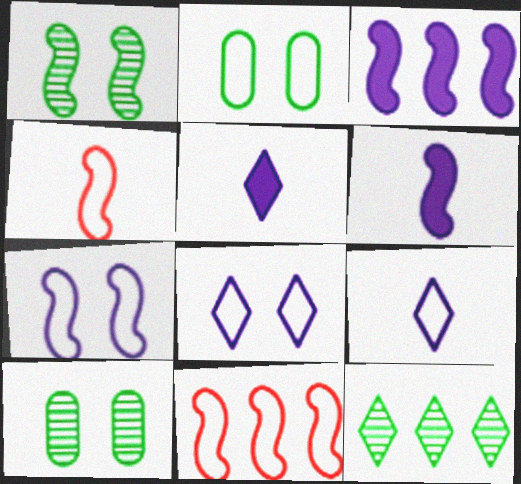[[1, 3, 4], 
[1, 6, 11], 
[2, 9, 11], 
[5, 10, 11]]